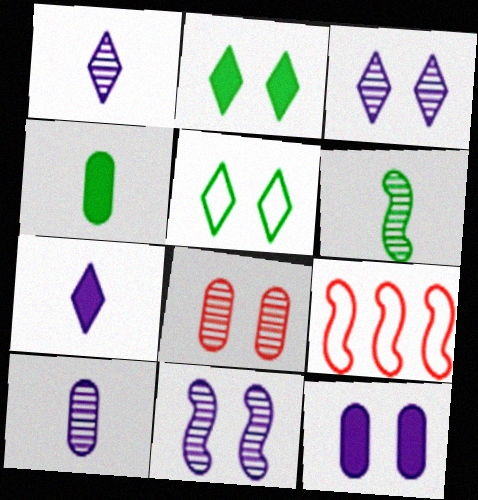[[2, 9, 10], 
[3, 4, 9]]